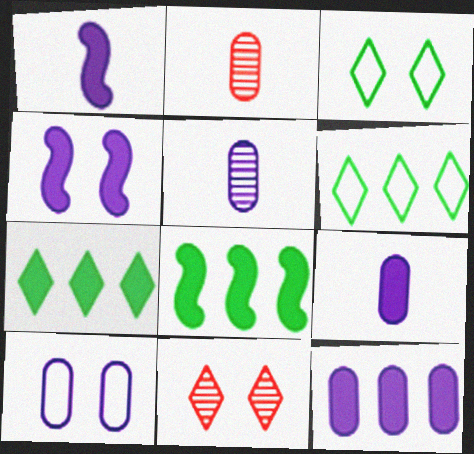[[2, 4, 6], 
[5, 10, 12]]